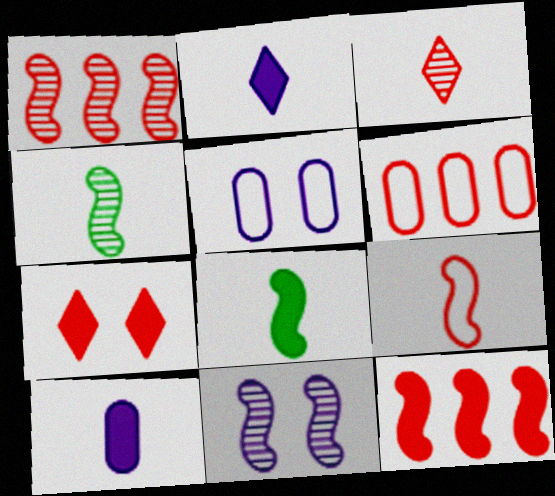[[1, 4, 11]]